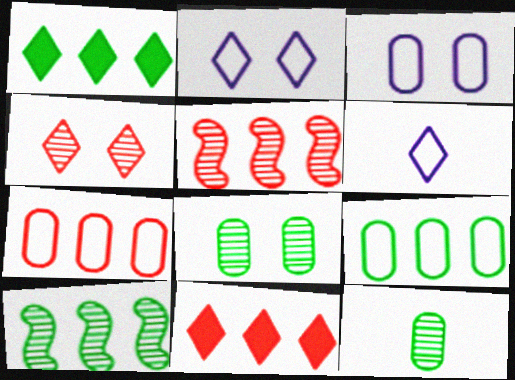[[1, 4, 6], 
[1, 9, 10], 
[5, 7, 11]]